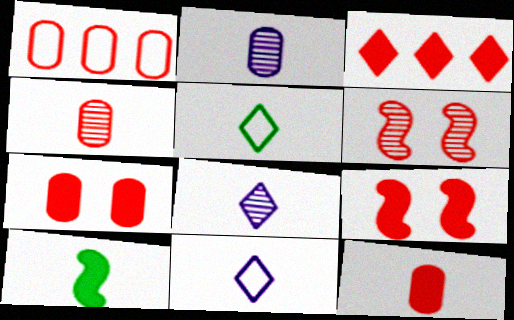[[1, 4, 7], 
[3, 9, 12], 
[4, 10, 11]]